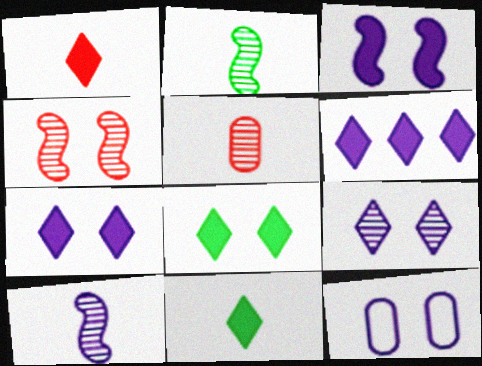[[1, 6, 8], 
[3, 9, 12], 
[4, 8, 12], 
[6, 10, 12]]